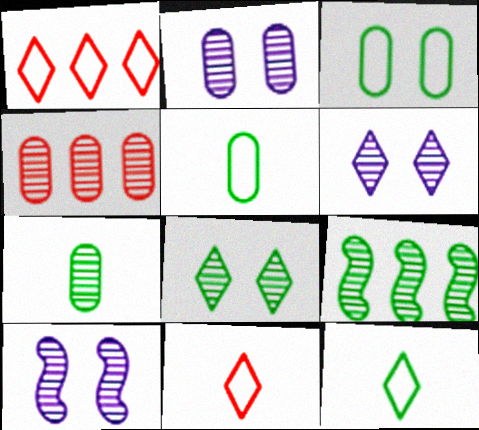[[2, 4, 7], 
[2, 6, 10], 
[7, 8, 9]]